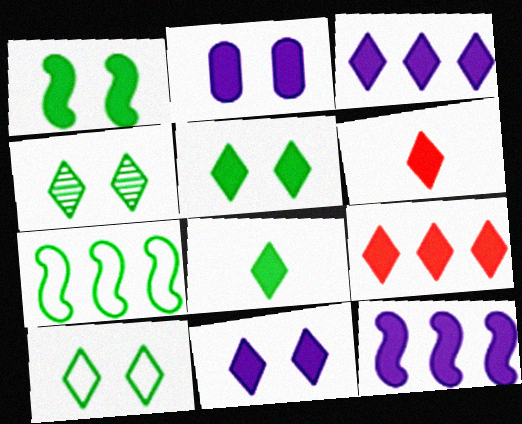[[3, 5, 6], 
[4, 5, 10], 
[8, 9, 11]]